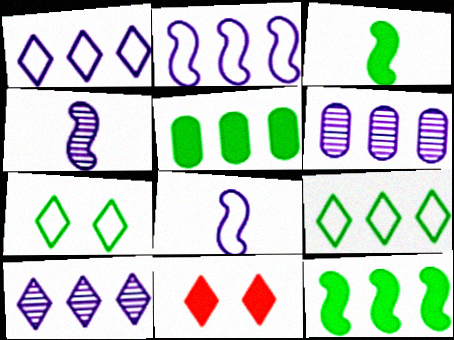[]